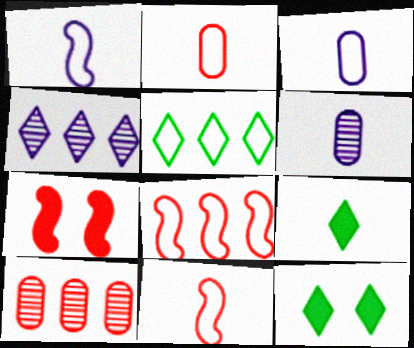[[1, 10, 12], 
[5, 6, 7], 
[6, 8, 12], 
[6, 9, 11]]